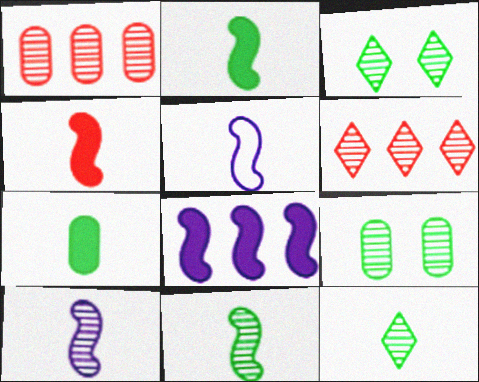[[1, 3, 10], 
[4, 5, 11], 
[6, 9, 10]]